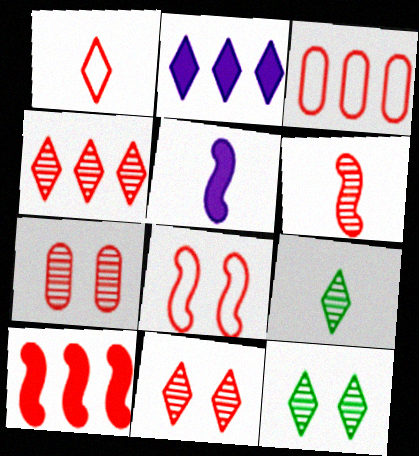[[1, 2, 12], 
[1, 3, 8], 
[1, 7, 10], 
[3, 4, 10], 
[3, 5, 12], 
[4, 6, 7], 
[6, 8, 10]]